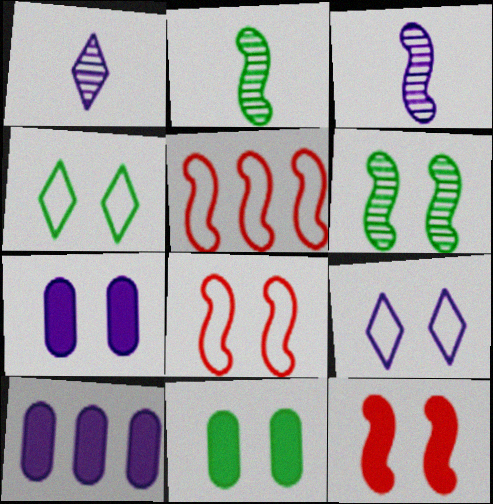[[1, 5, 11], 
[3, 9, 10], 
[4, 6, 11]]